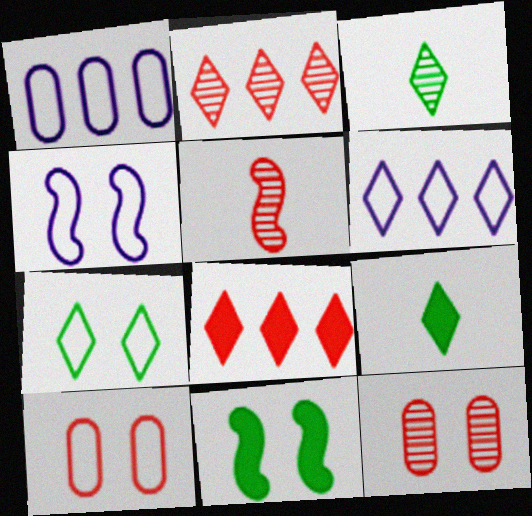[[2, 5, 12], 
[4, 7, 10], 
[5, 8, 10]]